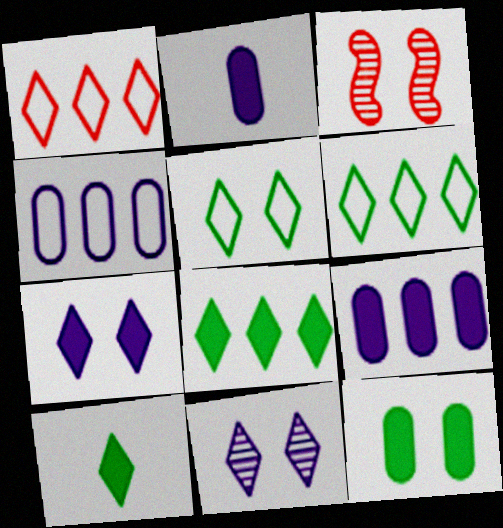[[1, 10, 11], 
[2, 3, 6], 
[3, 4, 10]]